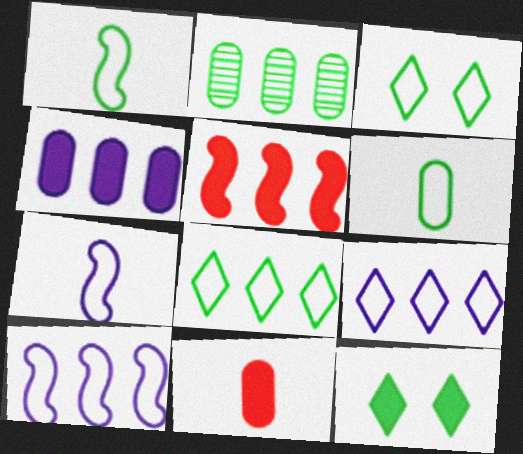[[1, 2, 12], 
[2, 5, 9]]